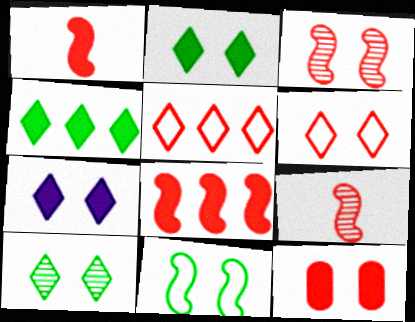[[3, 6, 12], 
[5, 9, 12], 
[6, 7, 10]]